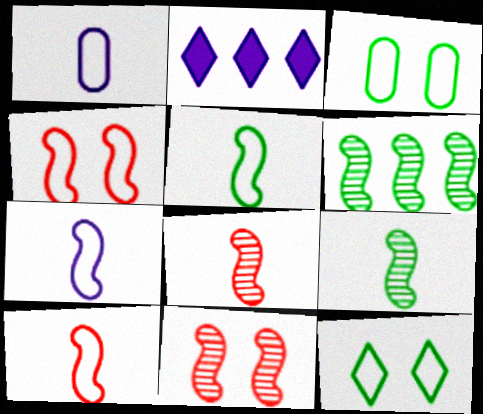[[2, 3, 8], 
[5, 7, 10]]